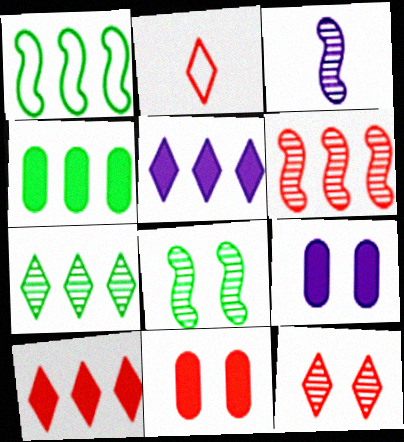[[1, 4, 7], 
[2, 6, 11], 
[2, 10, 12], 
[3, 6, 8]]